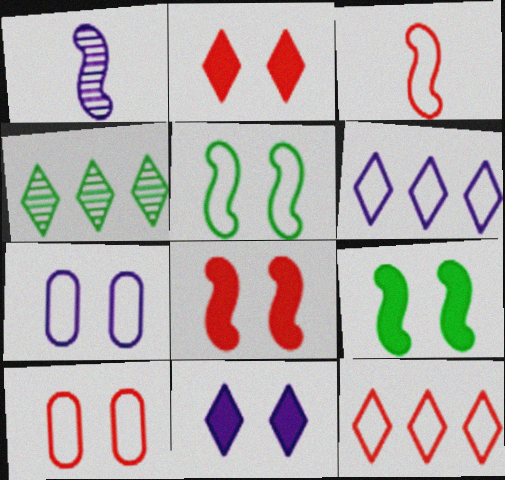[[3, 10, 12]]